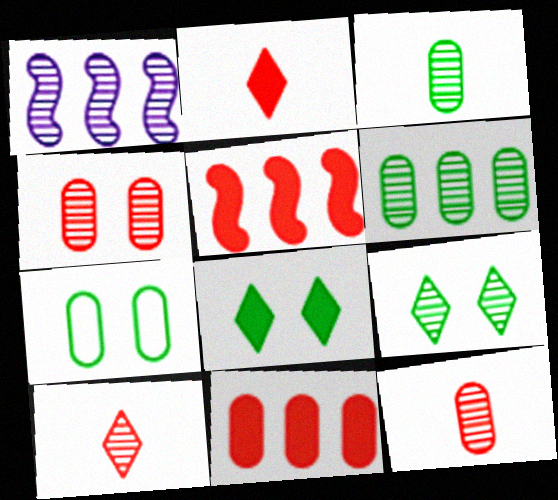[[1, 2, 7], 
[1, 9, 12]]